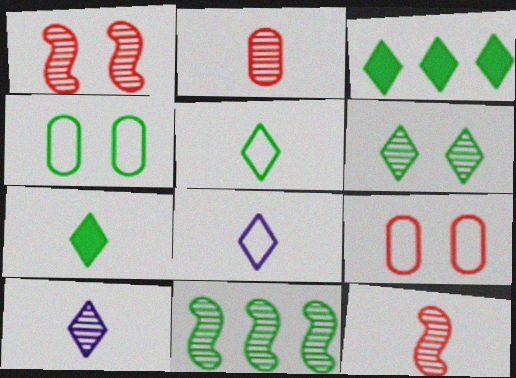[[3, 5, 6], 
[4, 7, 11]]